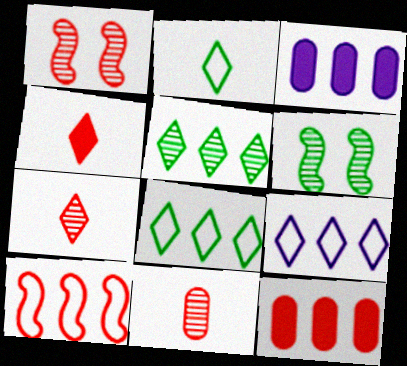[[1, 2, 3], 
[3, 5, 10]]